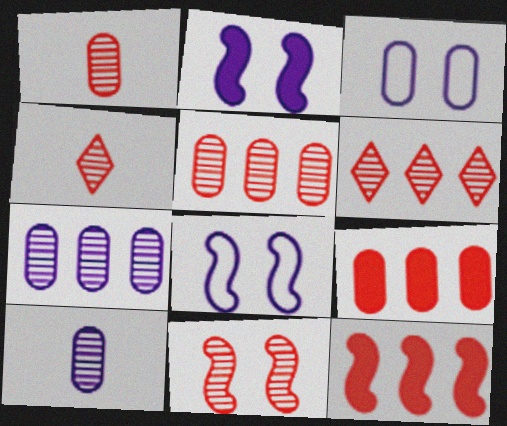[[1, 6, 11], 
[4, 5, 11]]